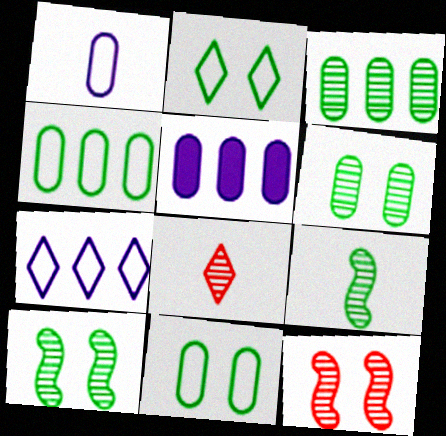[]